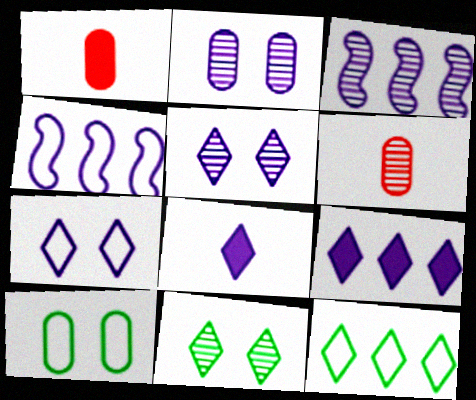[[1, 4, 11], 
[2, 4, 8], 
[3, 6, 11]]